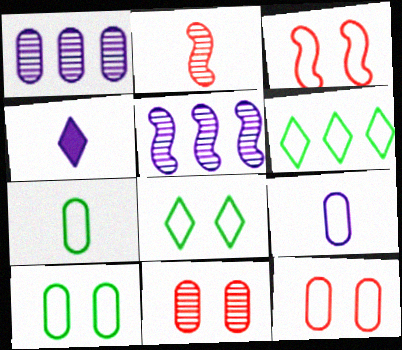[[2, 4, 7], 
[3, 6, 9]]